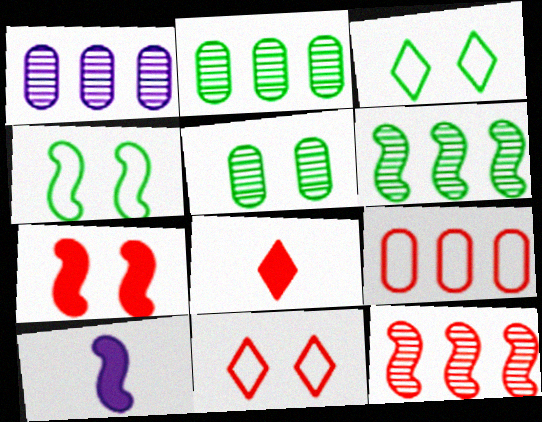[[1, 4, 8], 
[2, 10, 11], 
[4, 10, 12]]